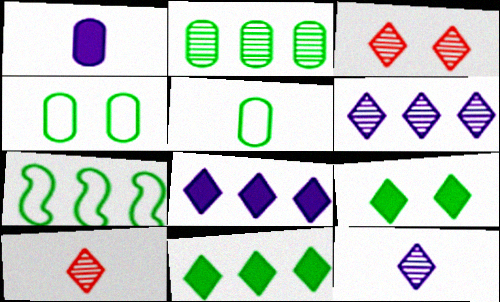[[1, 3, 7], 
[2, 7, 11]]